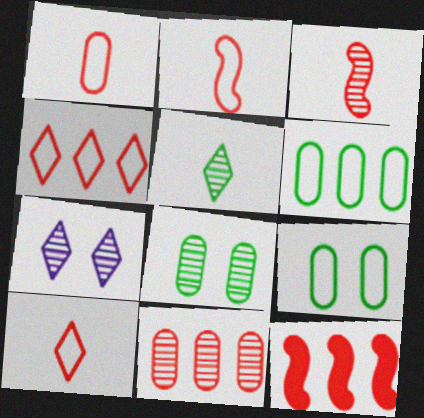[[1, 2, 10], 
[4, 11, 12]]